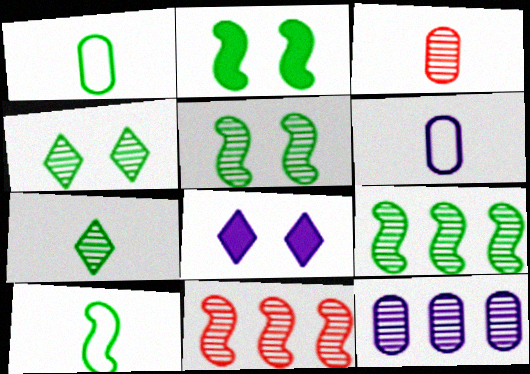[[1, 8, 11], 
[2, 9, 10]]